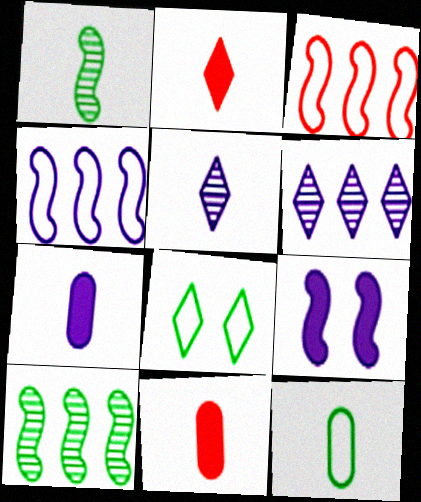[[1, 3, 9], 
[2, 6, 8]]